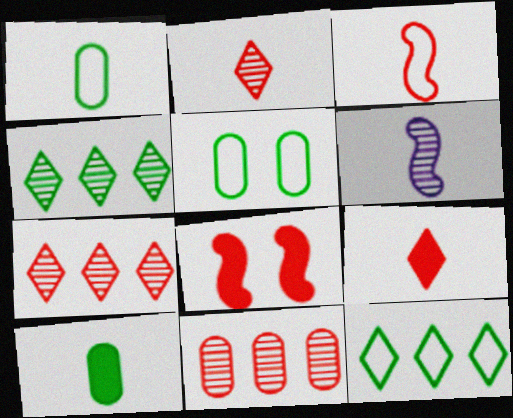[[1, 6, 9]]